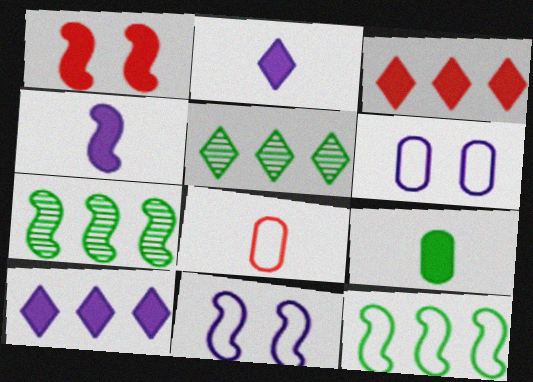[[1, 9, 10]]